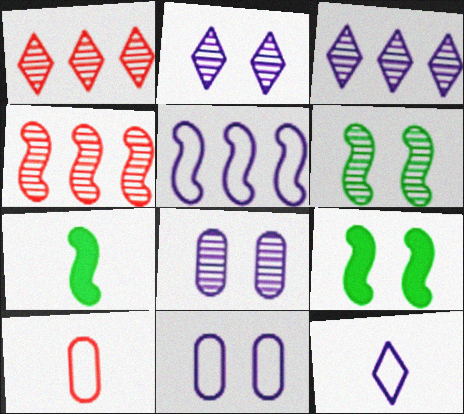[[1, 7, 11], 
[3, 9, 10], 
[5, 11, 12]]